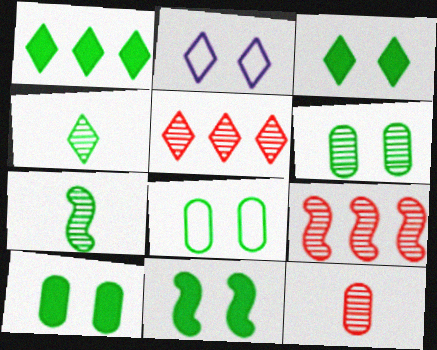[[1, 7, 8], 
[3, 10, 11], 
[6, 8, 10]]